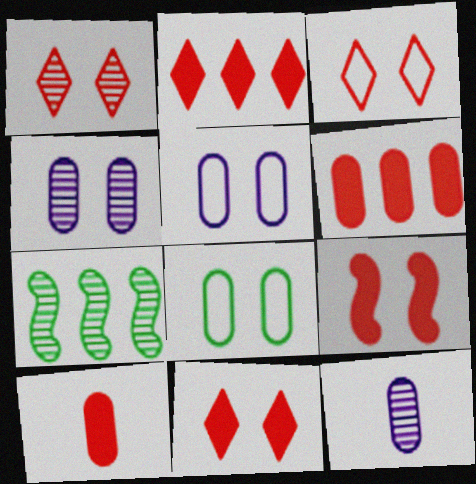[[1, 3, 11], 
[1, 7, 12], 
[2, 9, 10], 
[6, 8, 12]]